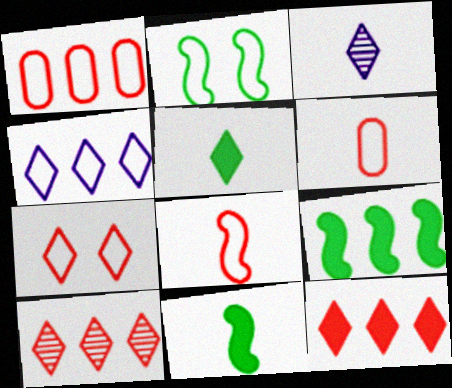[[1, 7, 8], 
[2, 4, 6], 
[3, 6, 11]]